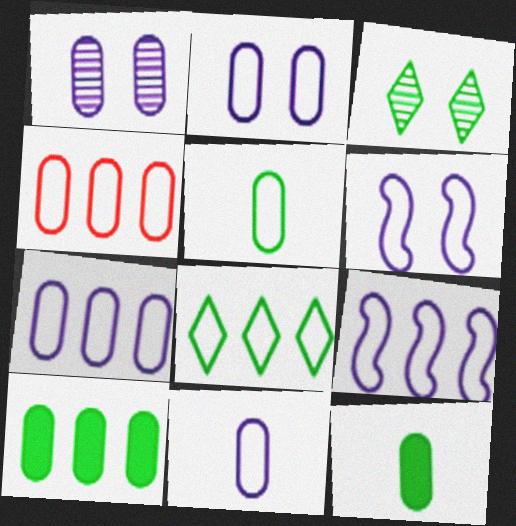[[1, 4, 12], 
[2, 4, 5], 
[2, 7, 11], 
[4, 8, 9]]